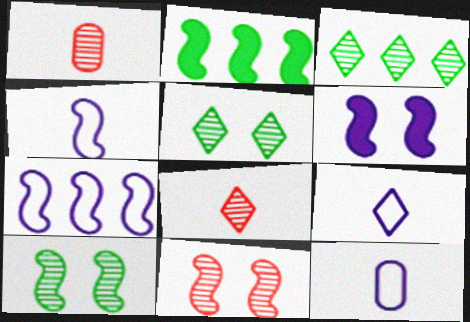[[2, 4, 11], 
[4, 9, 12]]